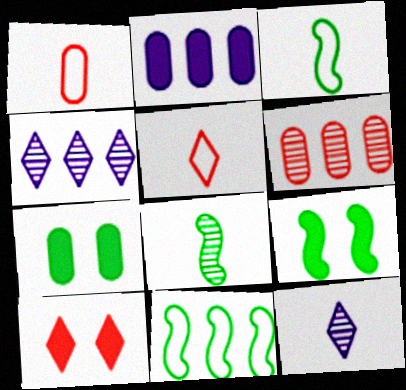[[1, 4, 9], 
[8, 9, 11]]